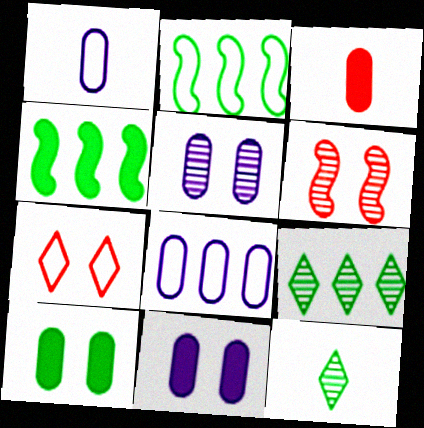[[1, 2, 7], 
[2, 10, 12]]